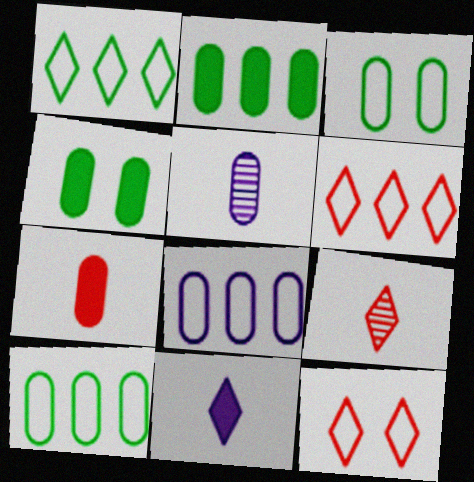[]